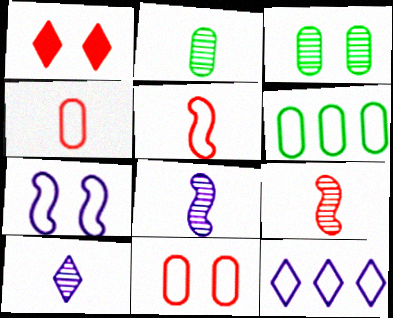[[1, 3, 7], 
[1, 6, 8], 
[2, 9, 10]]